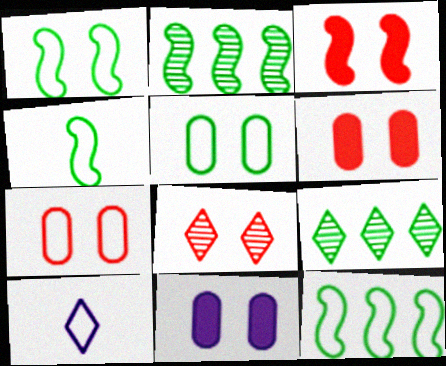[[1, 4, 12], 
[1, 8, 11], 
[2, 6, 10], 
[3, 7, 8], 
[7, 10, 12]]